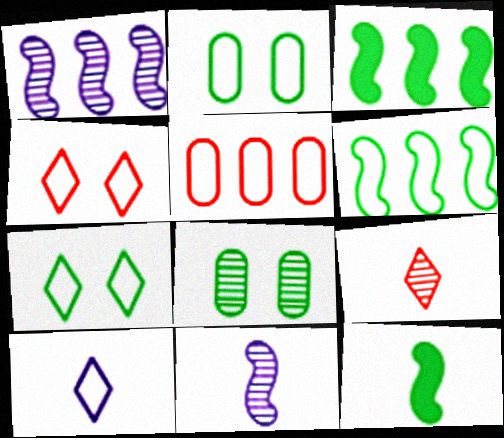[[1, 8, 9]]